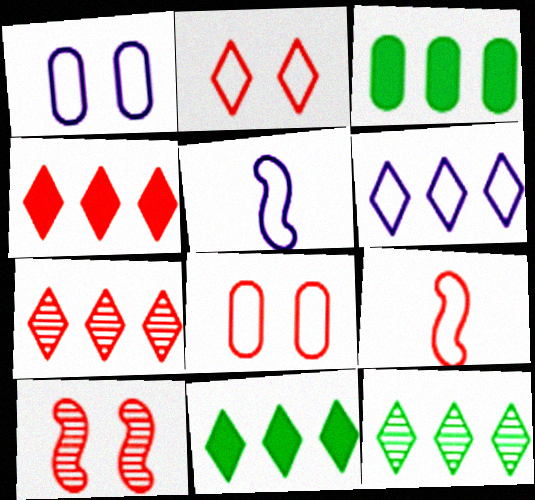[[1, 5, 6], 
[4, 6, 12], 
[6, 7, 11]]